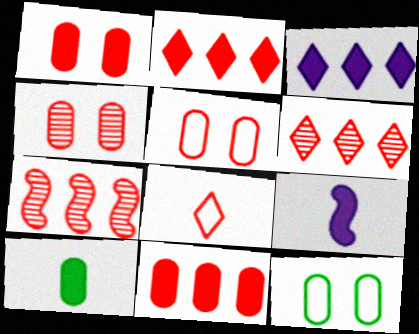[[1, 4, 5], 
[1, 7, 8], 
[6, 9, 12]]